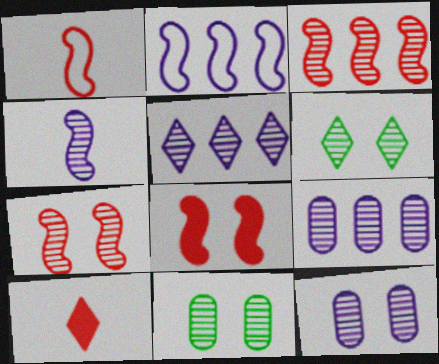[[1, 3, 8], 
[2, 10, 11], 
[4, 5, 12], 
[6, 7, 12]]